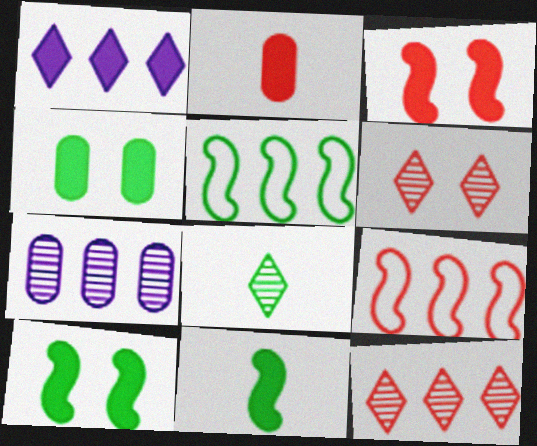[[1, 2, 10], 
[2, 6, 9], 
[4, 5, 8]]